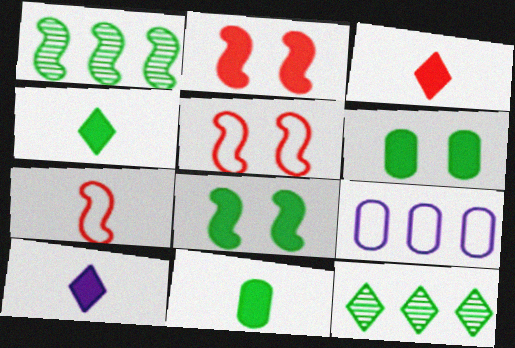[[3, 4, 10]]